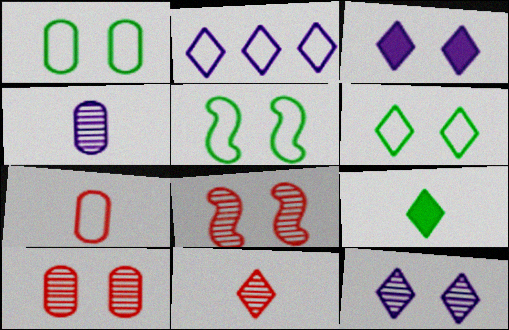[[1, 3, 8], 
[1, 5, 6], 
[2, 5, 7], 
[3, 5, 10]]